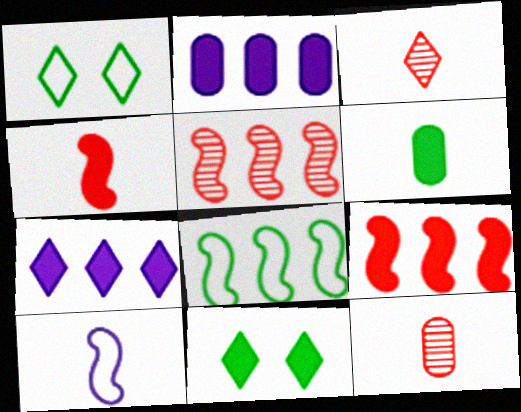[[1, 3, 7], 
[2, 4, 11], 
[3, 6, 10]]